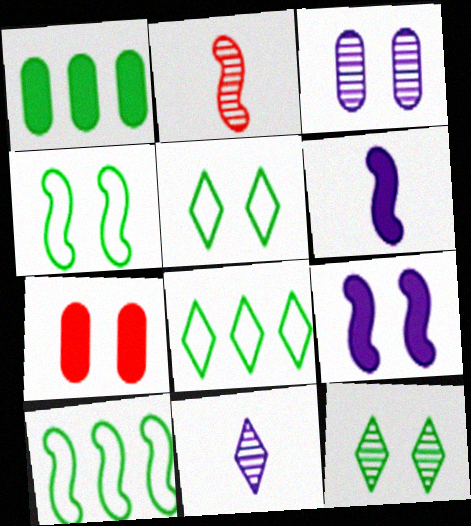[[2, 9, 10], 
[7, 10, 11]]